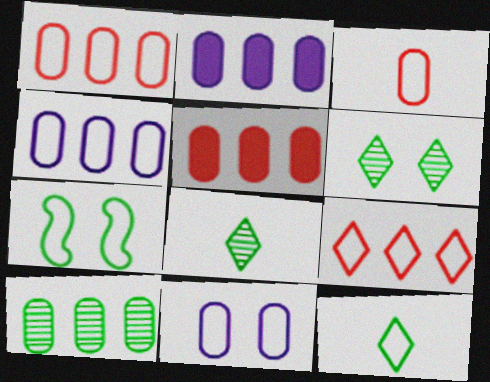[[1, 2, 10], 
[4, 5, 10]]